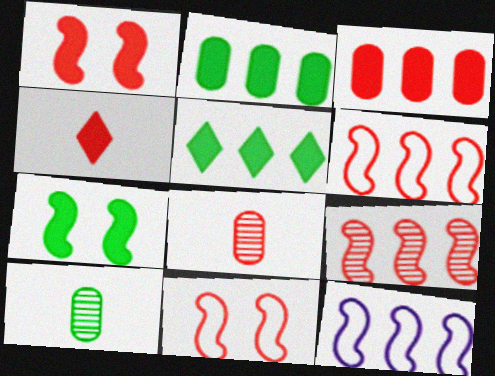[[1, 3, 4]]